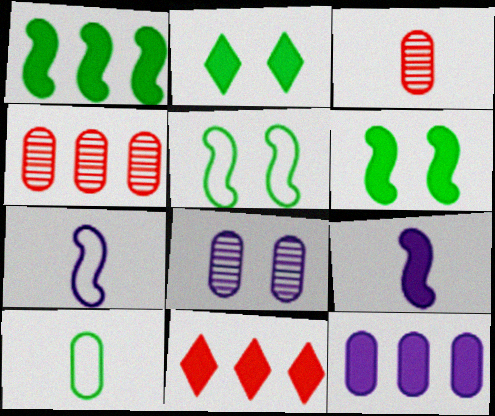[[1, 11, 12], 
[2, 4, 7]]